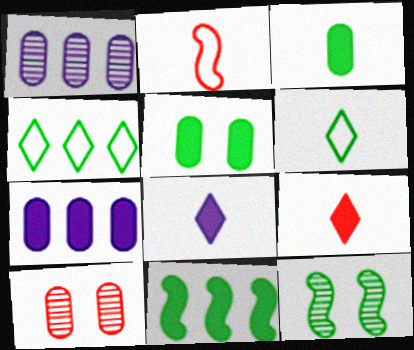[[3, 4, 12]]